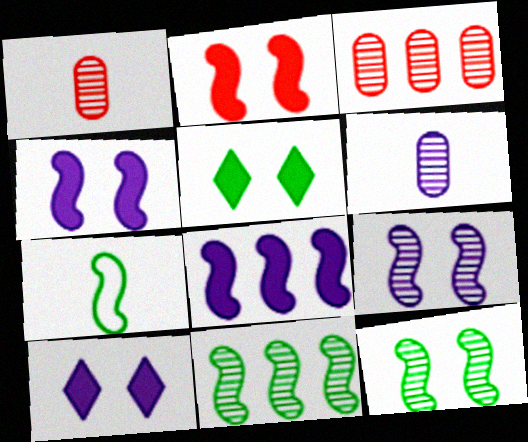[[3, 7, 10]]